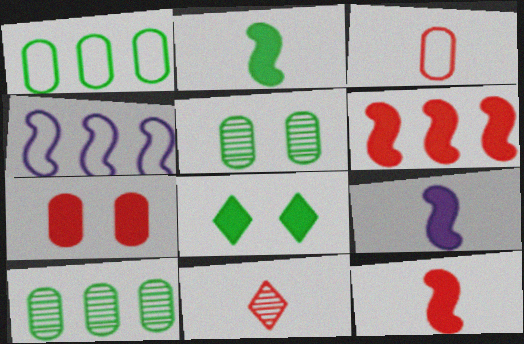[[2, 9, 12], 
[3, 11, 12]]